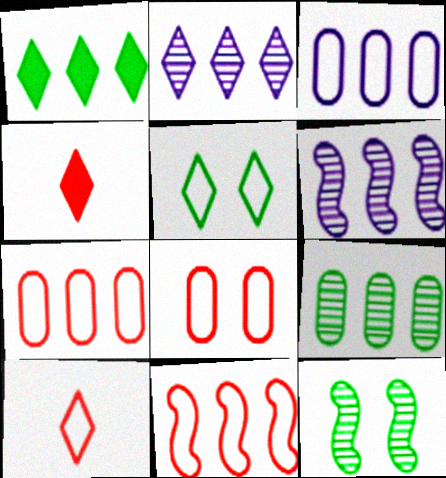[[1, 6, 7], 
[2, 4, 5], 
[3, 4, 12], 
[8, 10, 11]]